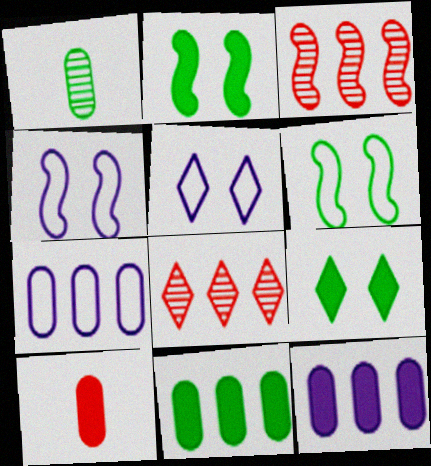[]